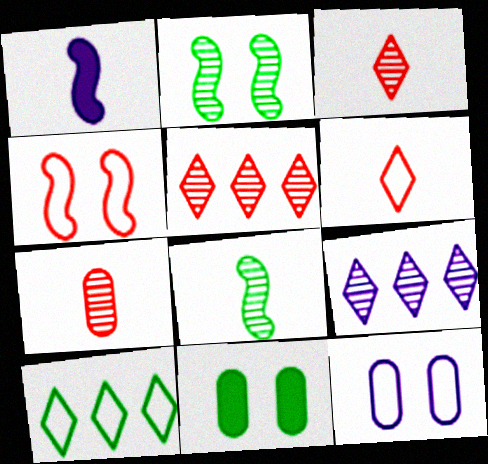[[1, 9, 12], 
[2, 7, 9], 
[8, 10, 11]]